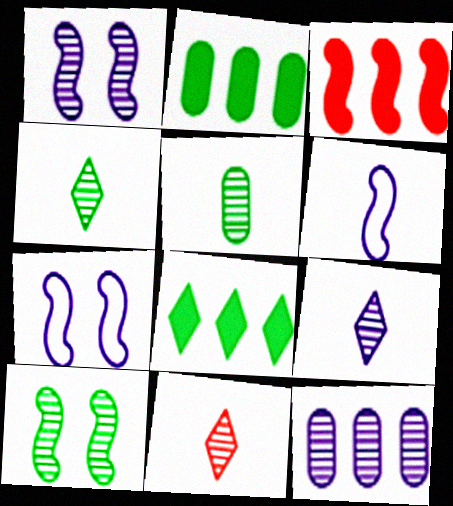[[1, 9, 12], 
[2, 7, 11], 
[3, 6, 10], 
[4, 9, 11], 
[10, 11, 12]]